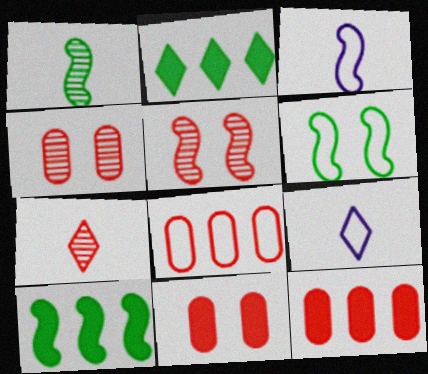[[1, 6, 10], 
[2, 3, 4], 
[3, 5, 10], 
[4, 9, 10], 
[6, 8, 9]]